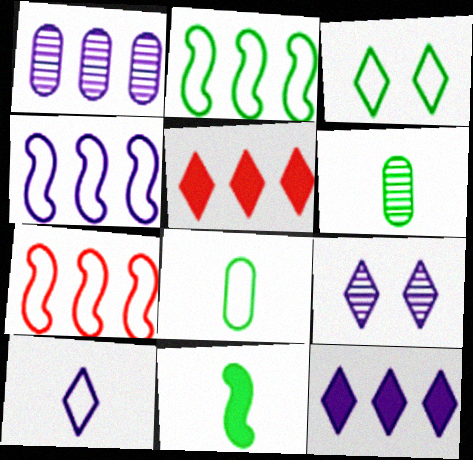[[1, 2, 5], 
[1, 4, 12], 
[2, 3, 8], 
[2, 4, 7], 
[9, 10, 12]]